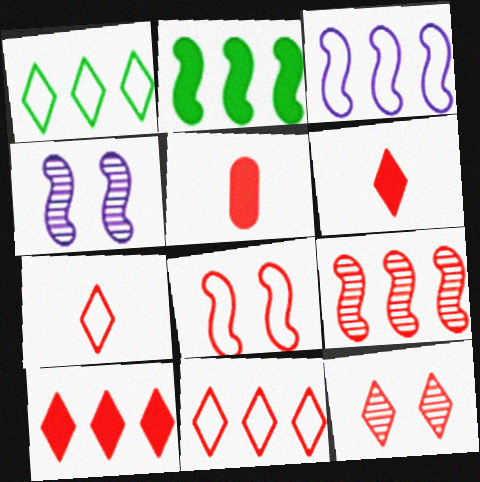[[1, 4, 5], 
[2, 3, 9], 
[6, 11, 12], 
[7, 10, 12]]